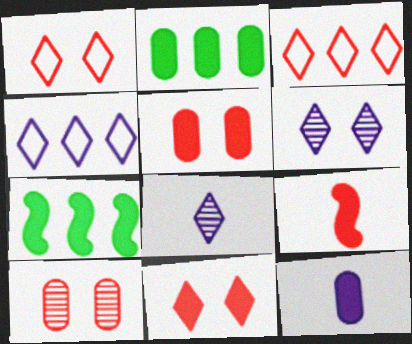[[2, 5, 12], 
[3, 9, 10], 
[7, 11, 12]]